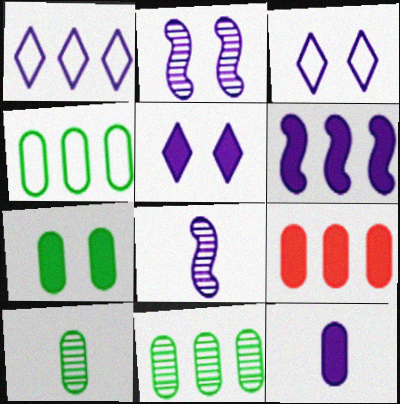[[1, 2, 12], 
[4, 7, 10], 
[5, 6, 12], 
[7, 9, 12]]